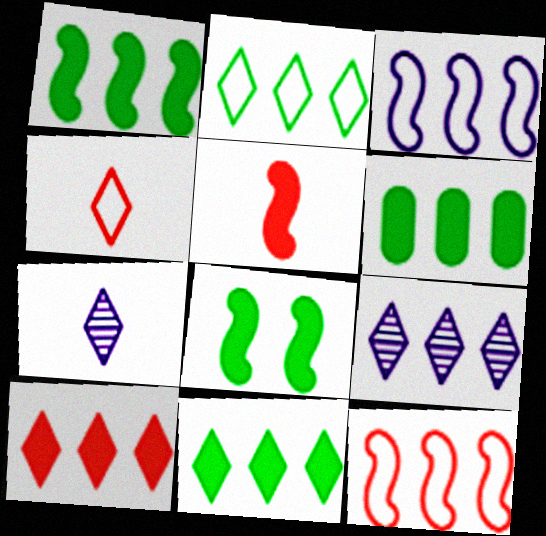[[1, 6, 11], 
[2, 9, 10], 
[6, 9, 12]]